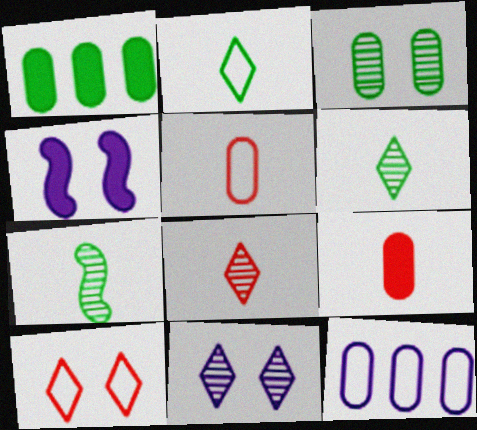[[3, 4, 10], 
[3, 9, 12]]